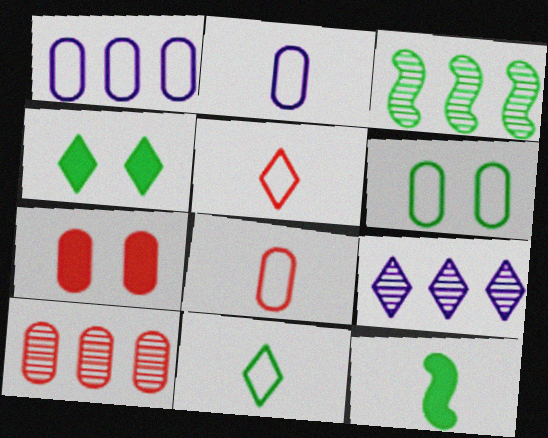[[1, 6, 8], 
[3, 9, 10], 
[4, 5, 9], 
[7, 8, 10]]